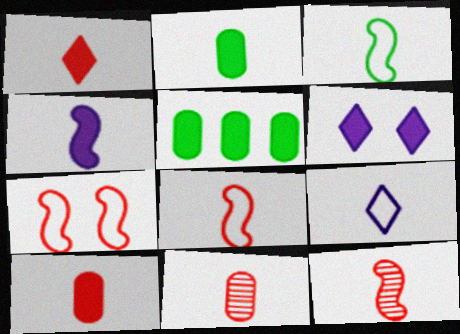[[1, 2, 4], 
[1, 8, 11], 
[2, 9, 12], 
[3, 4, 12]]